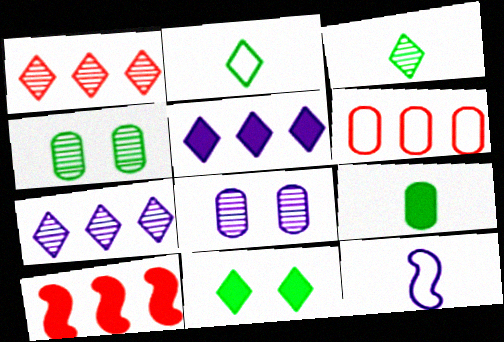[[1, 6, 10], 
[2, 8, 10], 
[5, 8, 12], 
[6, 8, 9]]